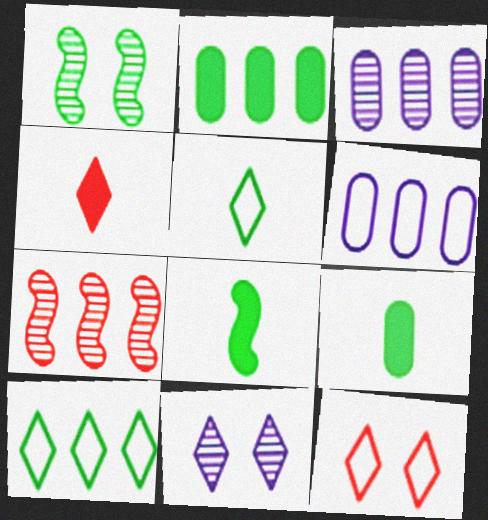[[1, 2, 5], 
[1, 4, 6], 
[1, 9, 10], 
[3, 8, 12], 
[4, 10, 11]]